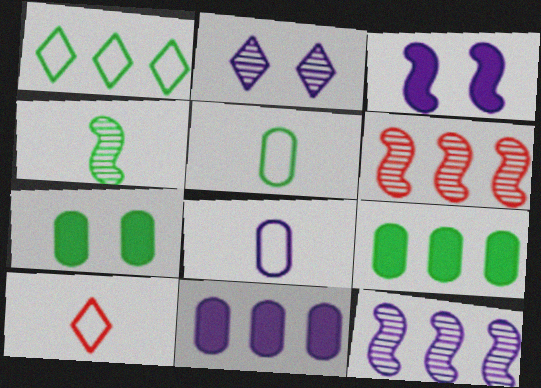[[1, 4, 7], 
[1, 6, 11], 
[7, 10, 12]]